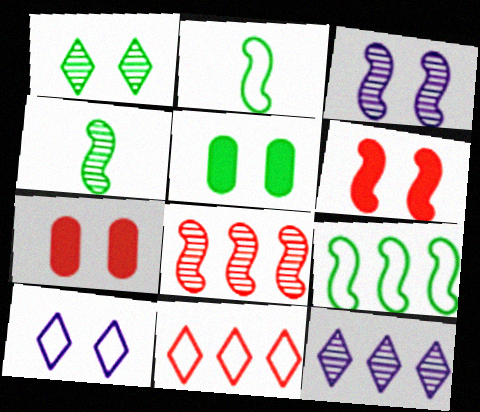[[2, 7, 12], 
[3, 4, 8]]